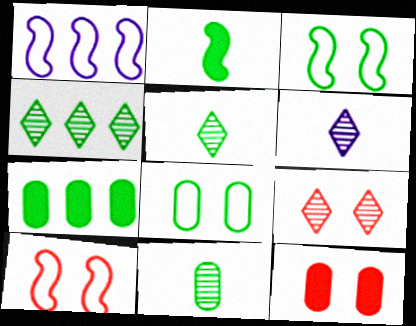[[1, 5, 12], 
[2, 4, 8], 
[3, 5, 7], 
[4, 6, 9], 
[6, 7, 10], 
[7, 8, 11], 
[9, 10, 12]]